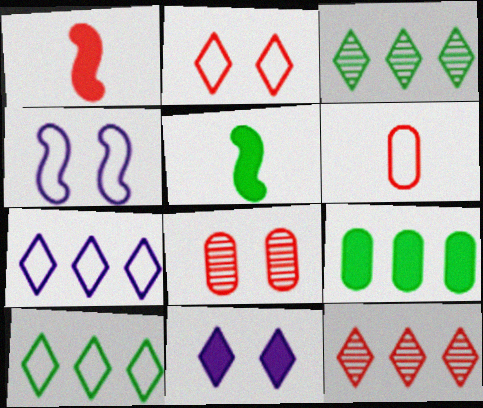[[1, 9, 11], 
[4, 6, 10], 
[5, 7, 8]]